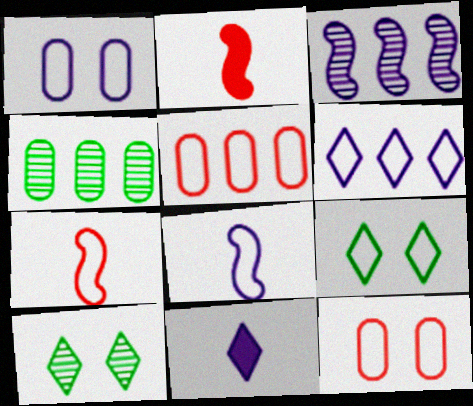[[1, 3, 11], 
[1, 6, 8], 
[5, 8, 9]]